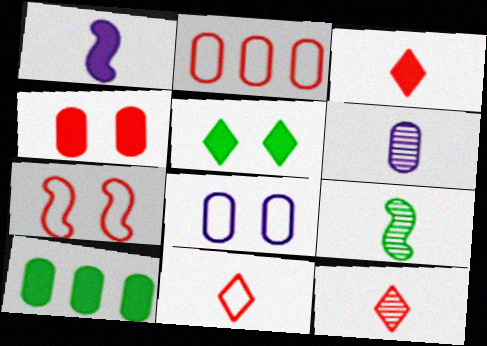[[2, 7, 11], 
[3, 11, 12], 
[6, 9, 12]]